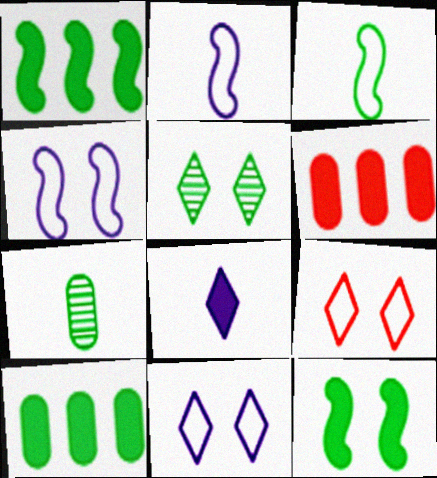[[2, 5, 6], 
[3, 5, 10], 
[6, 8, 12]]